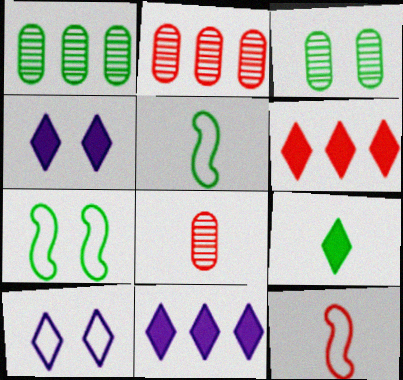[[1, 4, 12], 
[1, 7, 9], 
[2, 4, 5], 
[3, 11, 12], 
[4, 6, 9], 
[7, 8, 11]]